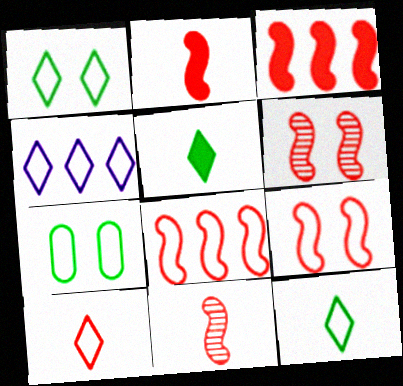[[1, 4, 10], 
[2, 6, 8], 
[3, 9, 11]]